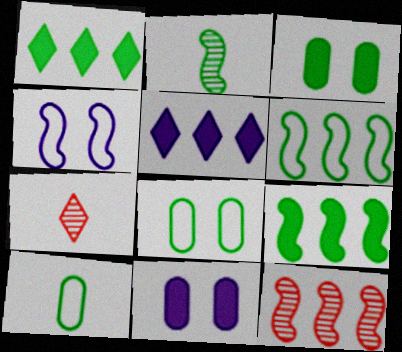[[1, 2, 8], 
[6, 7, 11]]